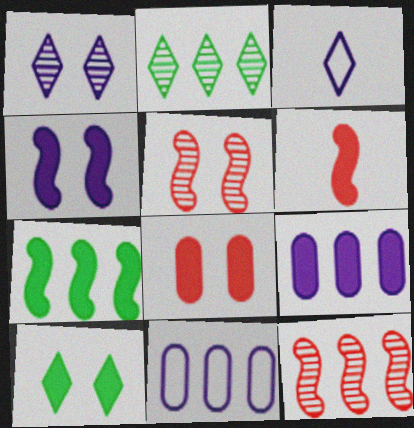[[4, 6, 7], 
[4, 8, 10], 
[6, 9, 10]]